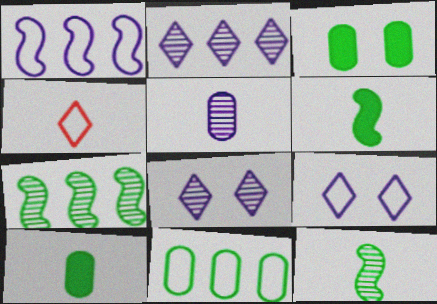[[4, 5, 6]]